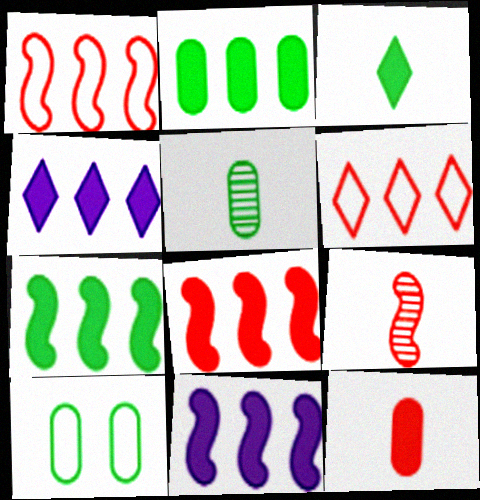[[2, 4, 8], 
[2, 5, 10], 
[4, 9, 10], 
[7, 8, 11]]